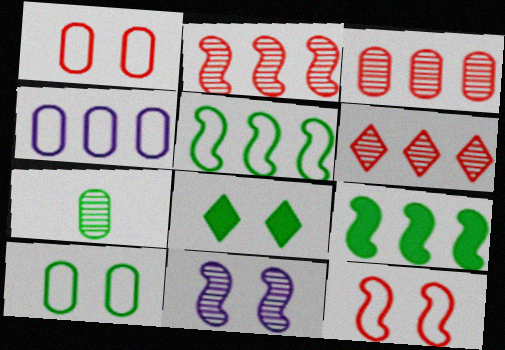[[1, 8, 11], 
[2, 3, 6], 
[4, 6, 9], 
[5, 7, 8], 
[6, 7, 11]]